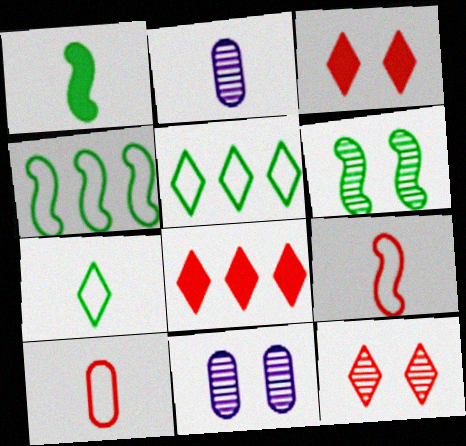[[1, 4, 6], 
[2, 3, 4], 
[6, 11, 12]]